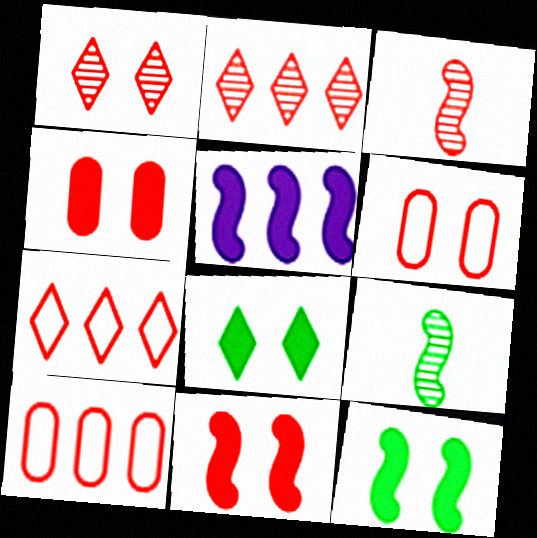[[1, 6, 11], 
[3, 4, 7]]